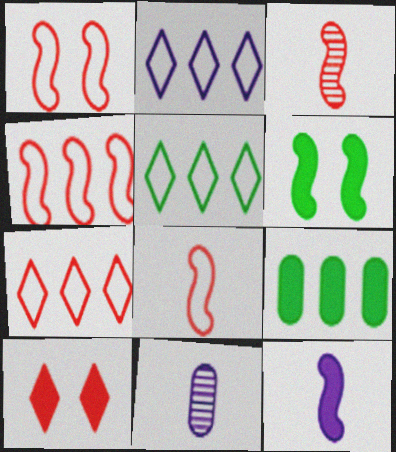[[1, 4, 8], 
[2, 5, 7], 
[6, 7, 11], 
[9, 10, 12]]